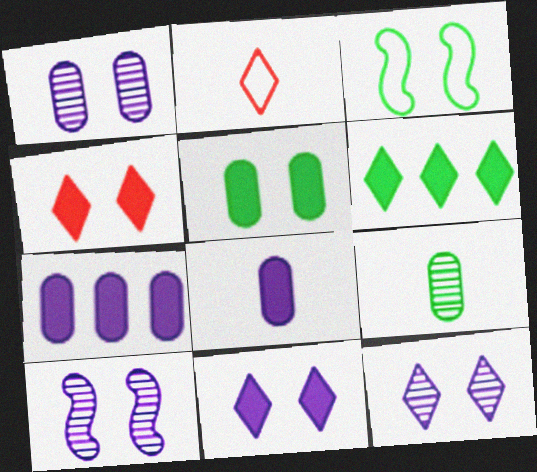[[1, 3, 4], 
[1, 10, 12], 
[2, 6, 12], 
[3, 6, 9]]